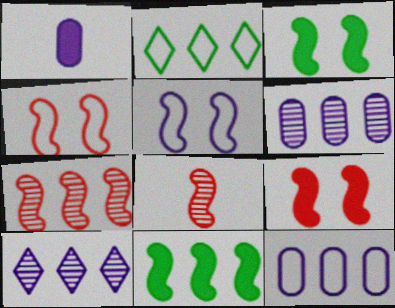[[1, 5, 10], 
[5, 8, 11]]